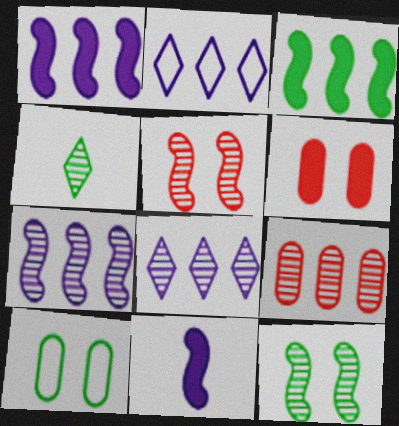[[2, 3, 9], 
[3, 4, 10]]